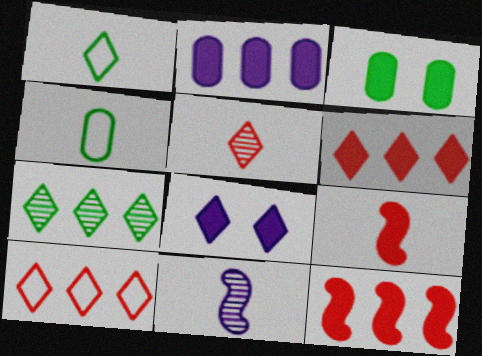[[3, 10, 11]]